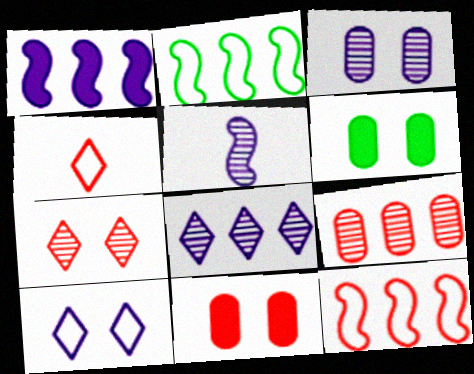[[3, 5, 8]]